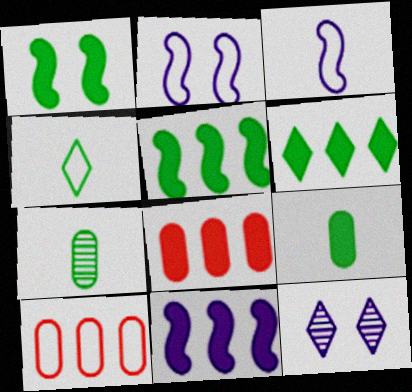[[1, 6, 9], 
[2, 4, 10], 
[6, 8, 11]]